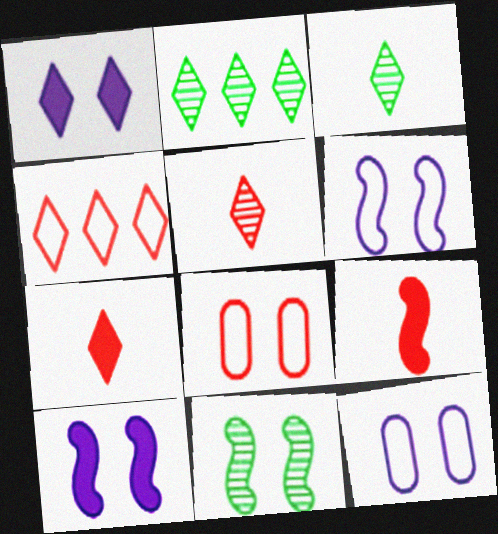[[1, 3, 4], 
[1, 8, 11], 
[2, 9, 12]]